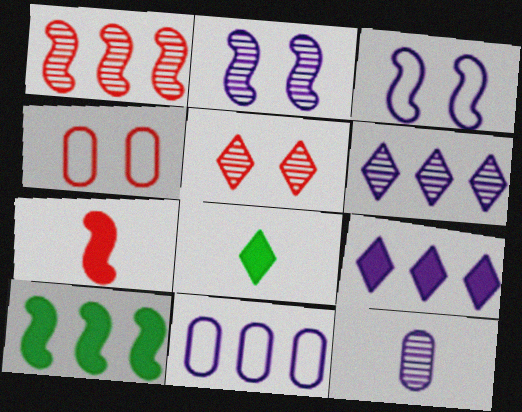[[2, 6, 12], 
[3, 9, 12]]